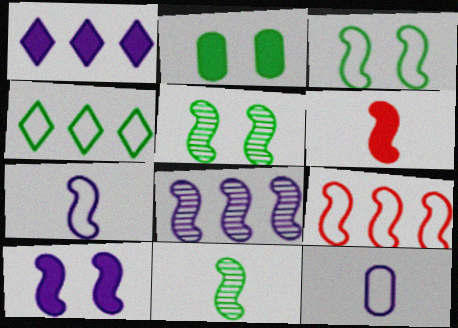[[1, 2, 6], 
[2, 4, 11], 
[3, 6, 8], 
[3, 7, 9], 
[6, 7, 11], 
[7, 8, 10], 
[9, 10, 11]]